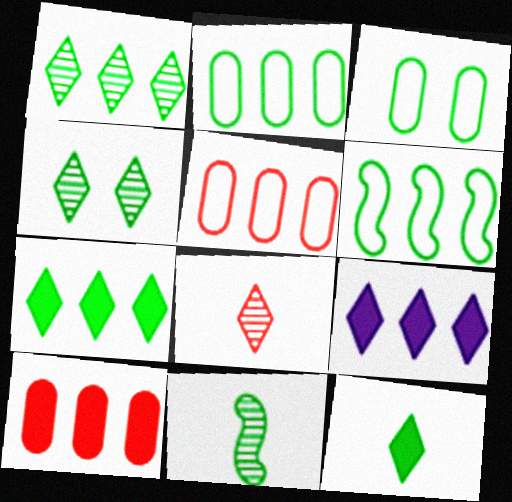[[3, 7, 11]]